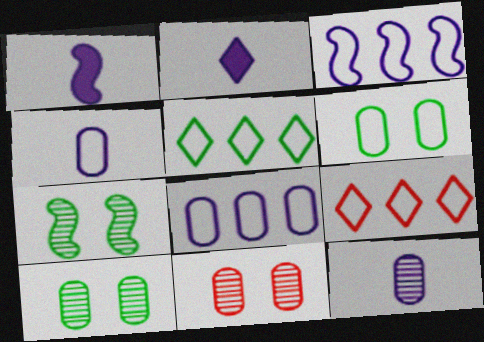[[1, 5, 11], 
[1, 9, 10]]